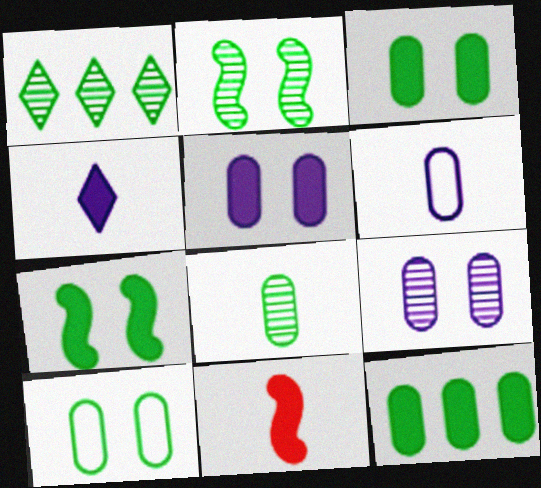[[1, 2, 8], 
[8, 10, 12]]